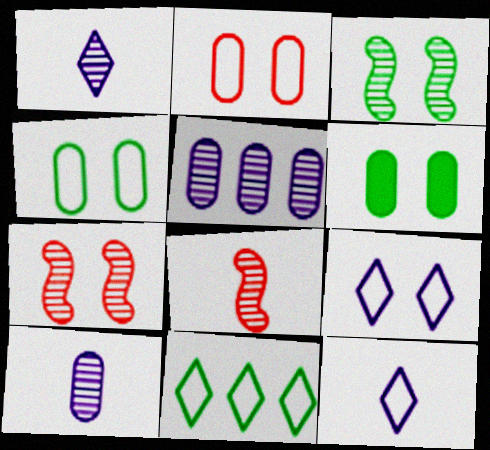[[6, 7, 9]]